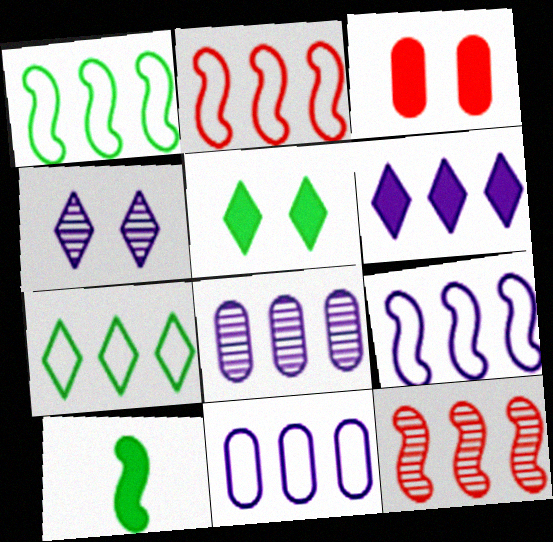[[1, 2, 9], 
[2, 7, 11], 
[3, 6, 10], 
[6, 8, 9]]